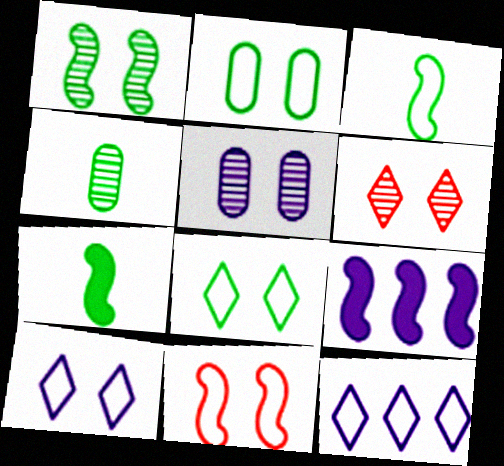[[1, 5, 6], 
[2, 10, 11]]